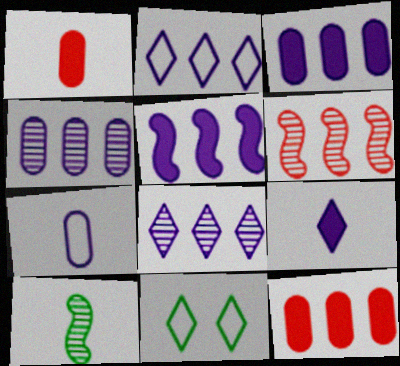[[2, 4, 5]]